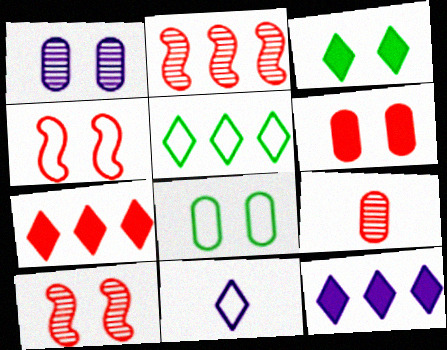[[1, 3, 4], 
[1, 6, 8], 
[4, 7, 9]]